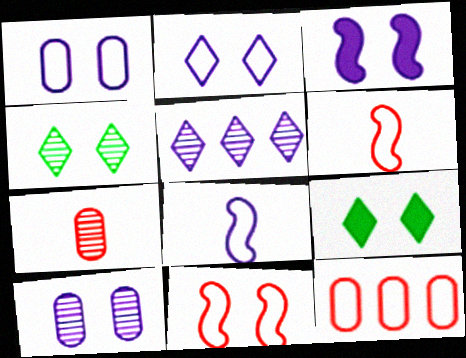[[2, 3, 10], 
[9, 10, 11]]